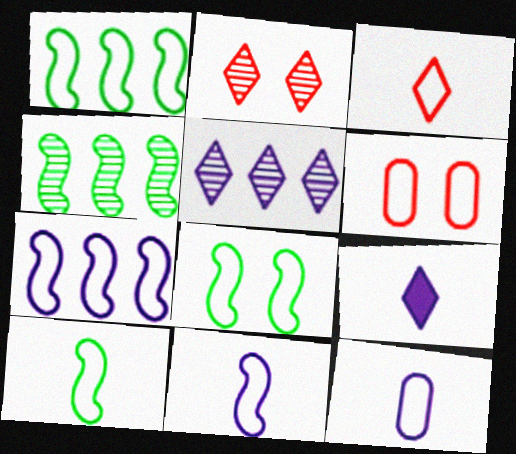[[1, 8, 10], 
[3, 10, 12], 
[4, 6, 9]]